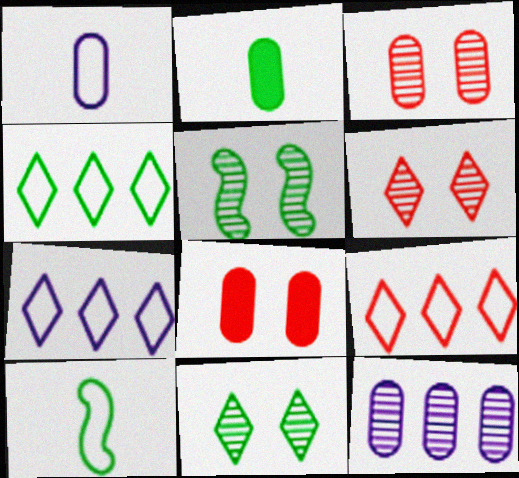[[2, 4, 5], 
[4, 7, 9]]